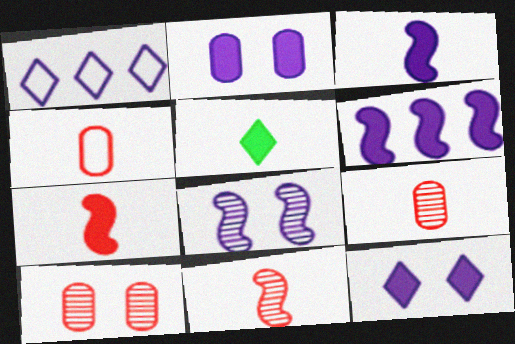[]